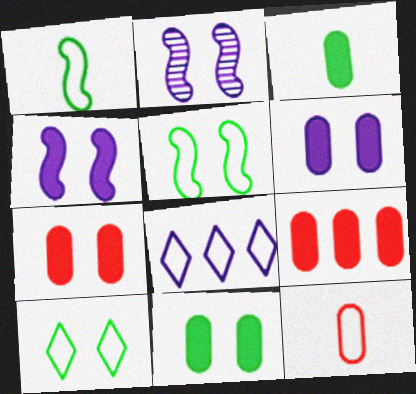[[2, 7, 10], 
[3, 6, 9], 
[5, 8, 12], 
[6, 7, 11]]